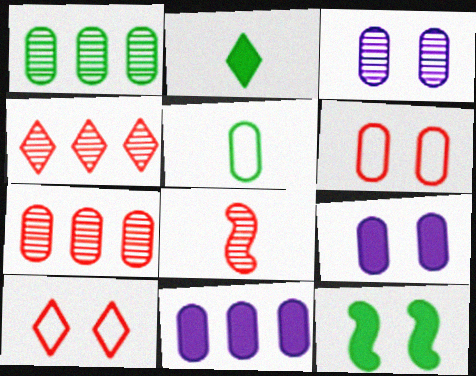[[3, 10, 12], 
[5, 7, 9]]